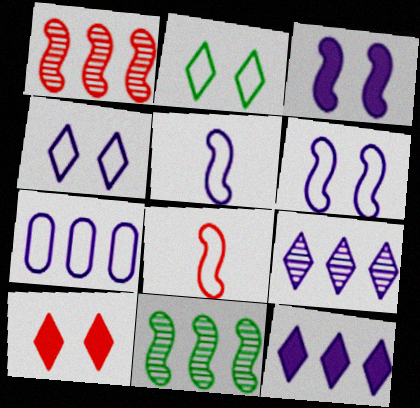[[2, 7, 8], 
[3, 8, 11], 
[4, 5, 7]]